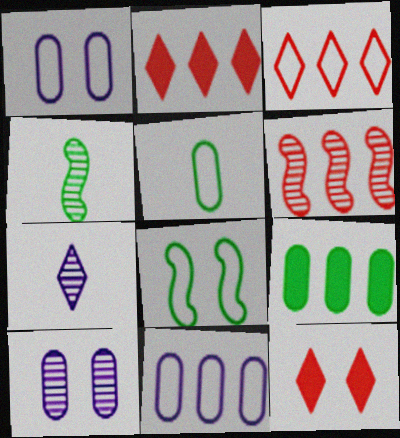[[1, 2, 4], 
[4, 11, 12], 
[8, 10, 12]]